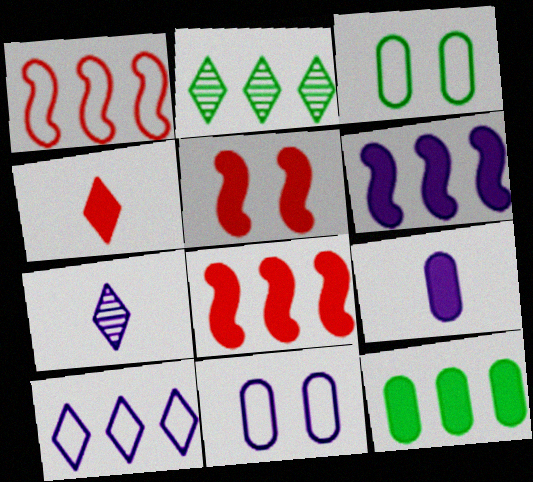[[3, 7, 8], 
[6, 7, 11]]